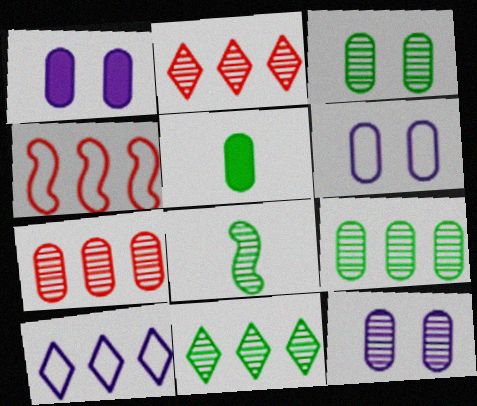[[1, 6, 12], 
[2, 8, 12], 
[3, 8, 11], 
[5, 6, 7]]